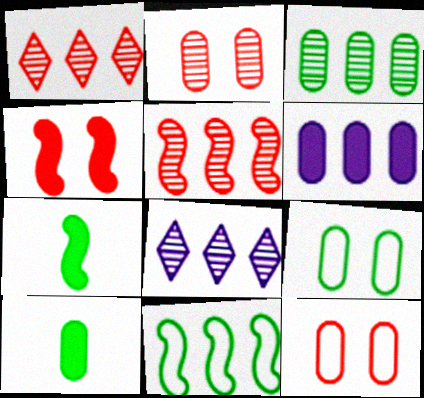[[1, 6, 11], 
[3, 5, 8], 
[3, 9, 10], 
[7, 8, 12]]